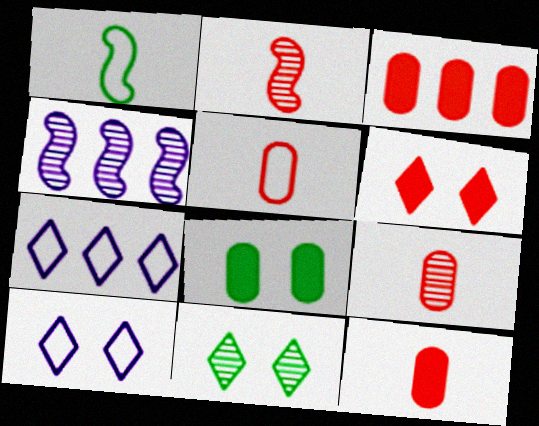[[2, 7, 8], 
[4, 9, 11], 
[5, 9, 12], 
[6, 10, 11]]